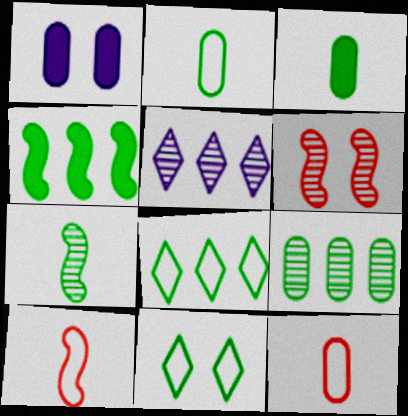[[1, 6, 11], 
[1, 9, 12], 
[4, 8, 9]]